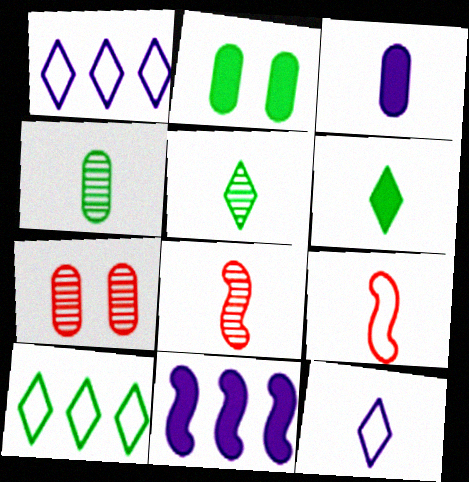[[1, 2, 8], 
[3, 5, 9]]